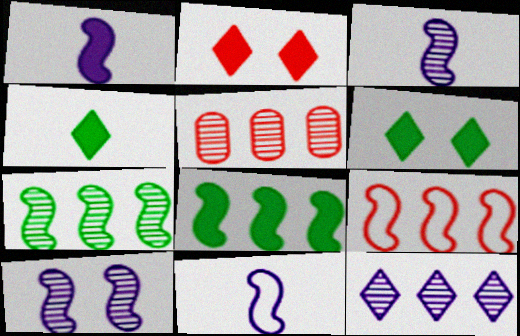[[1, 3, 11], 
[5, 6, 11], 
[5, 7, 12]]